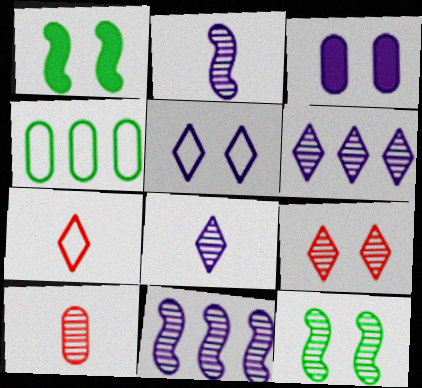[[3, 4, 10], 
[6, 10, 12]]